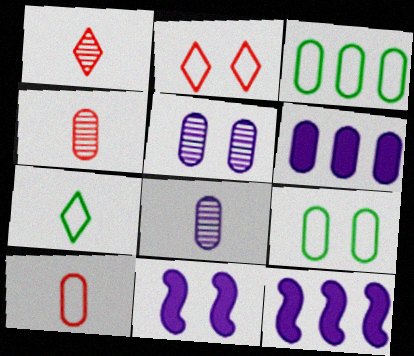[[1, 3, 11], 
[1, 9, 12], 
[4, 6, 9]]